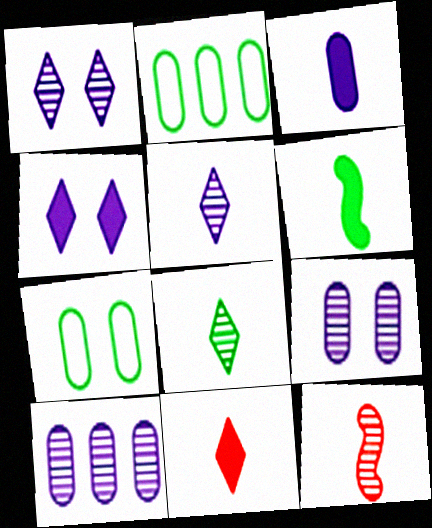[[2, 4, 12], 
[3, 6, 11]]